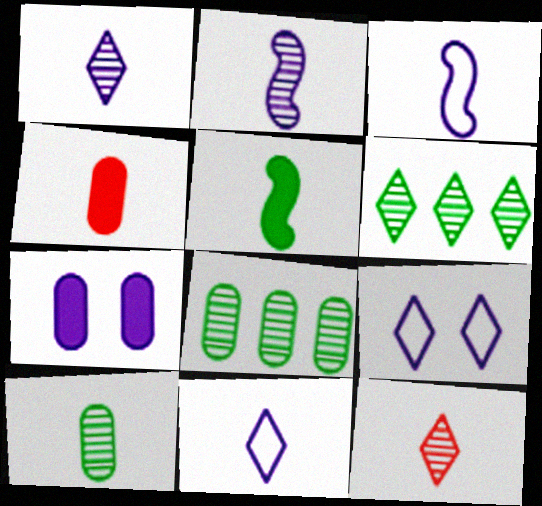[[2, 10, 12]]